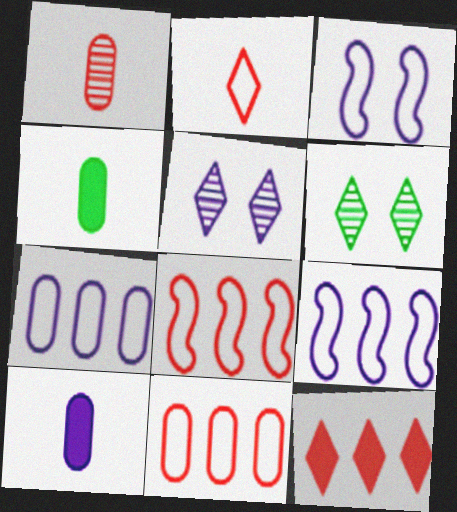[[4, 5, 8], 
[5, 9, 10], 
[6, 8, 10]]